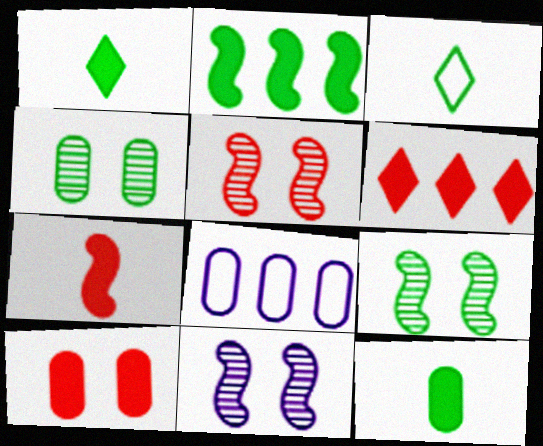[[1, 5, 8], 
[2, 3, 4], 
[5, 9, 11], 
[6, 7, 10]]